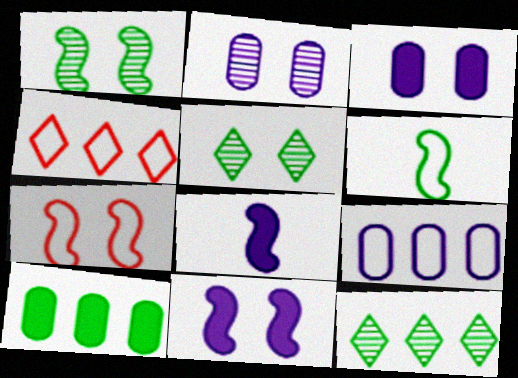[[1, 7, 11], 
[3, 5, 7], 
[5, 6, 10]]